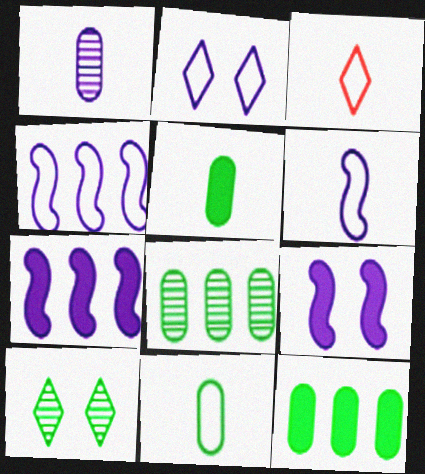[[1, 2, 7], 
[3, 6, 11], 
[3, 8, 9]]